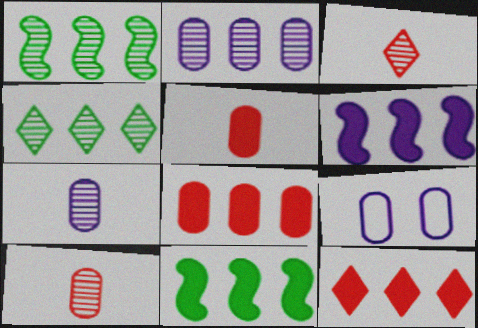[[3, 9, 11]]